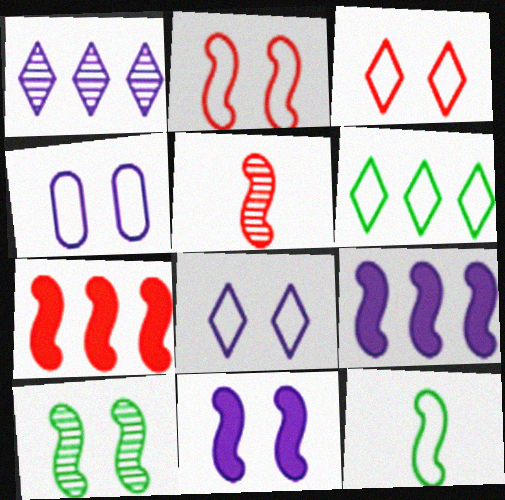[[2, 5, 7], 
[2, 10, 11]]